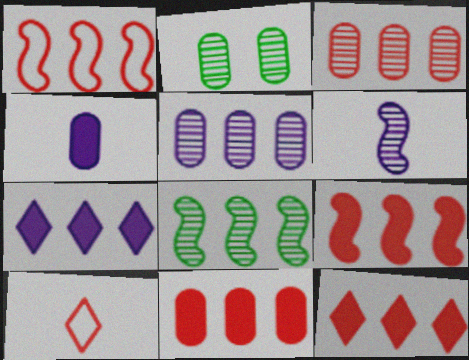[[1, 3, 12], 
[9, 11, 12]]